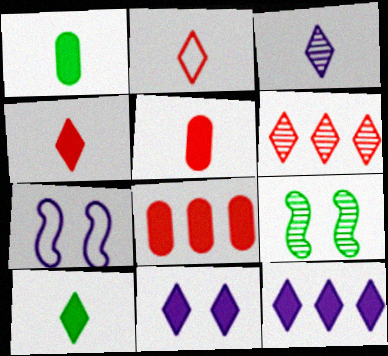[[1, 6, 7], 
[2, 3, 10]]